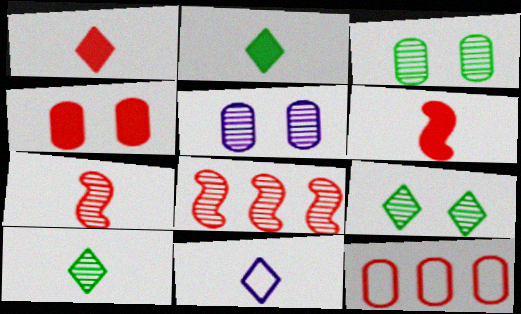[[1, 10, 11], 
[5, 8, 10]]